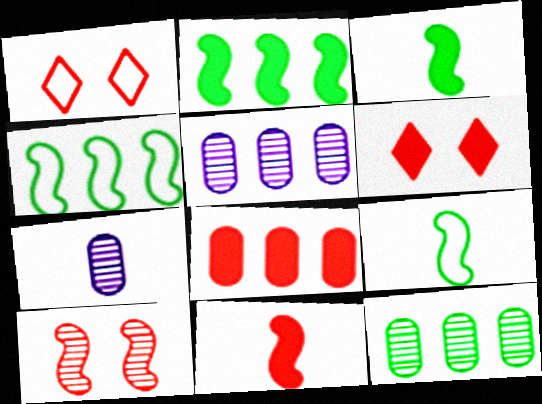[[1, 2, 7], 
[1, 3, 5], 
[4, 6, 7], 
[5, 6, 9], 
[6, 8, 11]]